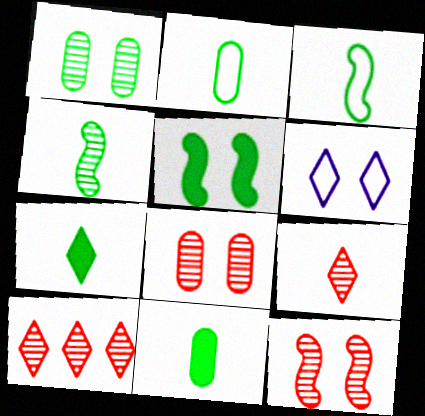[[2, 4, 7], 
[5, 6, 8], 
[6, 7, 10]]